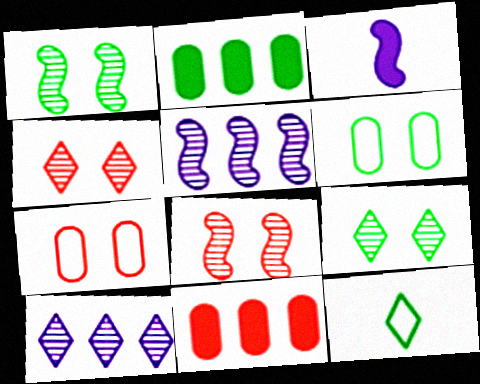[[1, 2, 12]]